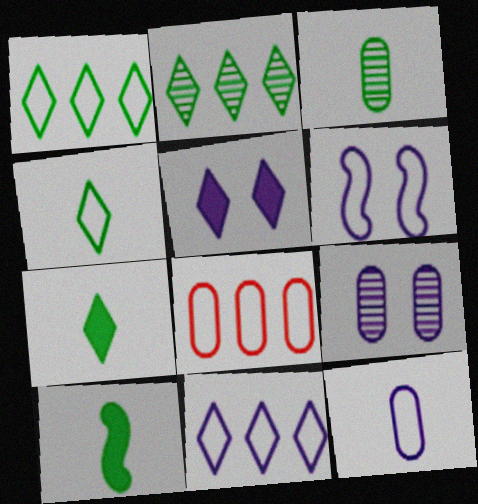[[3, 4, 10], 
[4, 6, 8], 
[5, 6, 9], 
[6, 11, 12]]